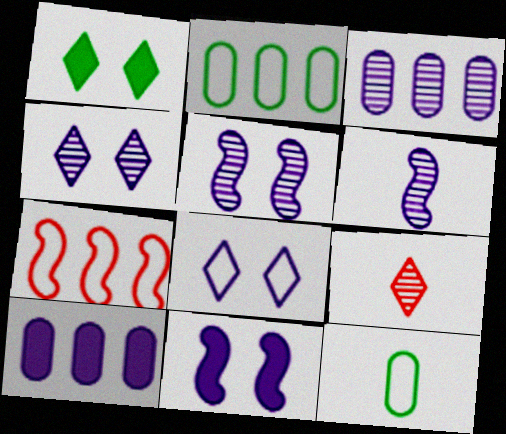[[2, 9, 11], 
[3, 4, 6], 
[6, 8, 10], 
[7, 8, 12]]